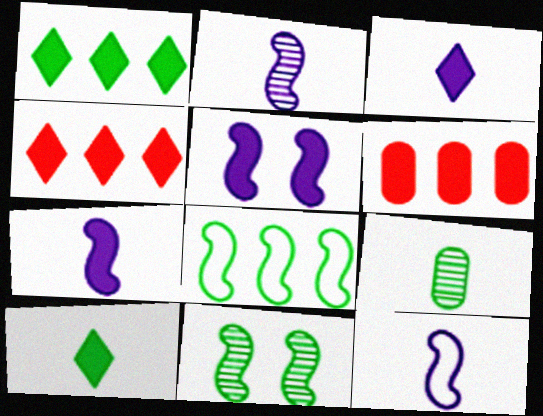[[2, 7, 12], 
[5, 6, 10]]